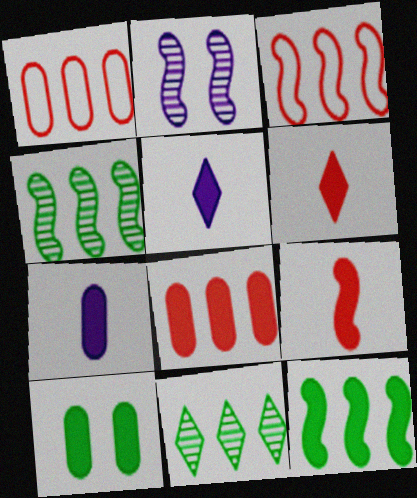[[7, 8, 10]]